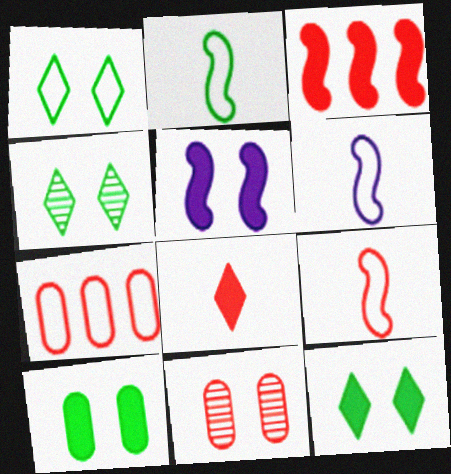[[1, 4, 12], 
[1, 5, 11], 
[1, 6, 7], 
[2, 6, 9]]